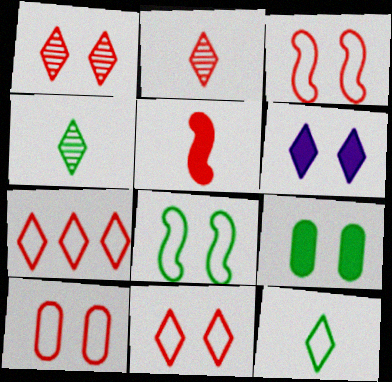[[3, 10, 11], 
[4, 6, 7]]